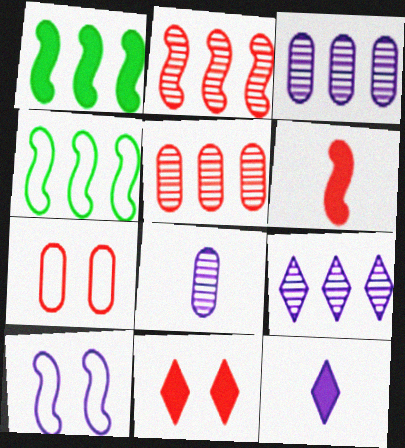[[3, 10, 12], 
[4, 8, 11]]